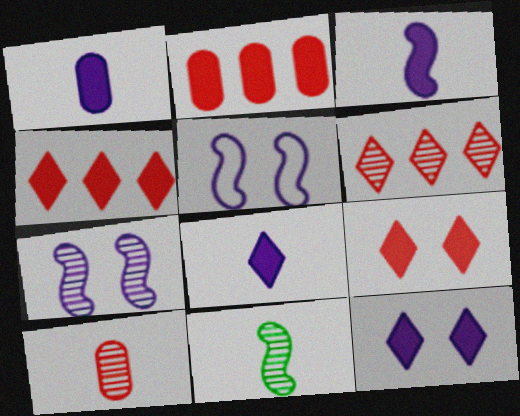[[1, 3, 8]]